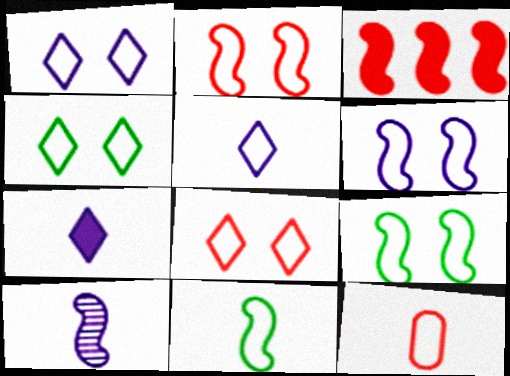[[1, 4, 8], 
[2, 6, 9], 
[3, 9, 10], 
[5, 11, 12]]